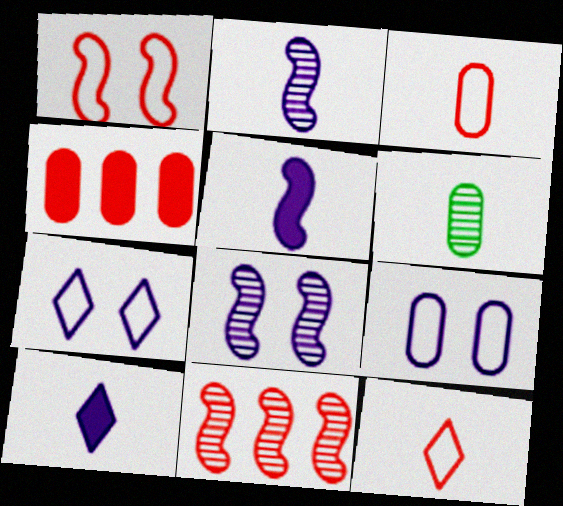[[4, 6, 9], 
[5, 6, 12]]